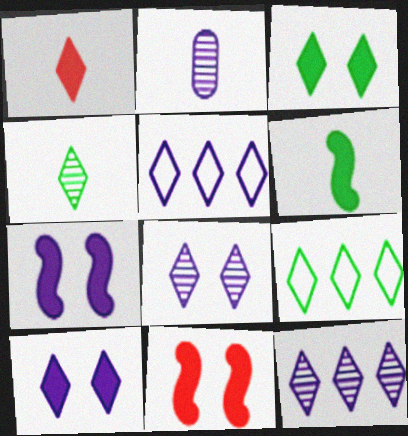[[1, 8, 9], 
[2, 5, 7], 
[2, 9, 11], 
[3, 4, 9]]